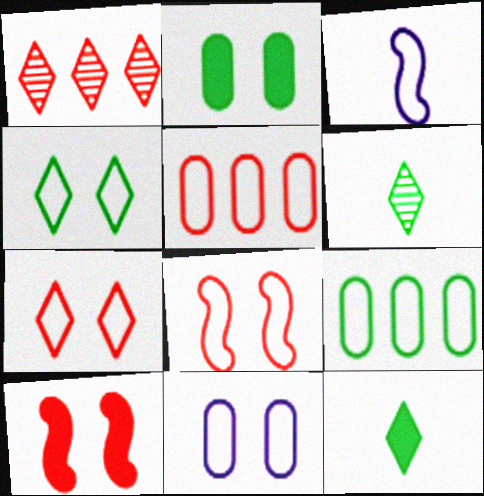[[1, 2, 3], 
[3, 4, 5], 
[3, 7, 9], 
[4, 8, 11]]